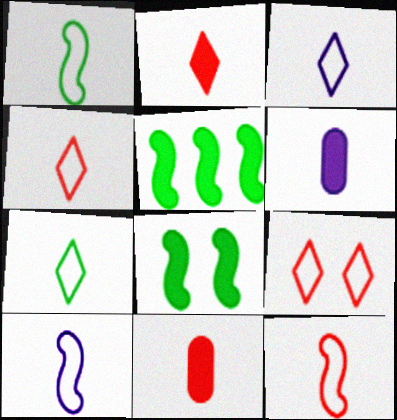[[1, 10, 12], 
[3, 4, 7]]